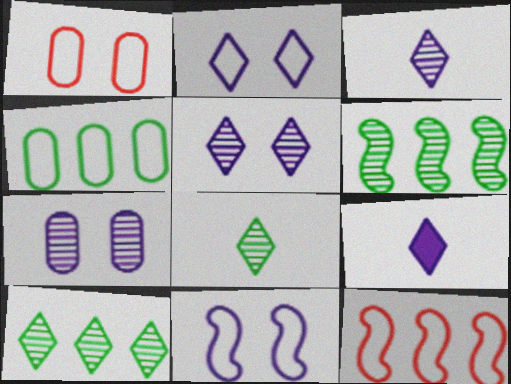[[1, 6, 9]]